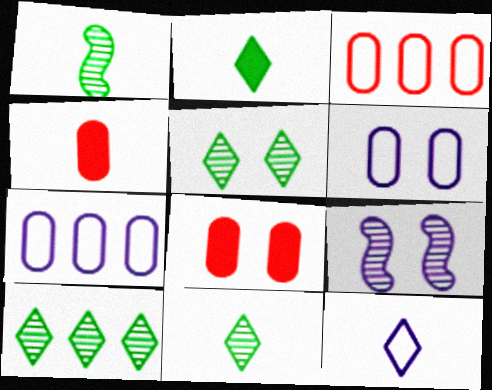[[1, 4, 12], 
[2, 3, 9], 
[5, 10, 11]]